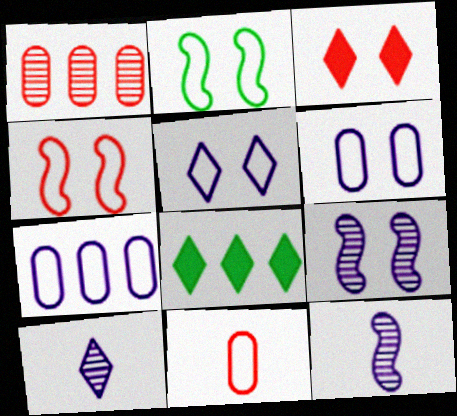[[8, 9, 11]]